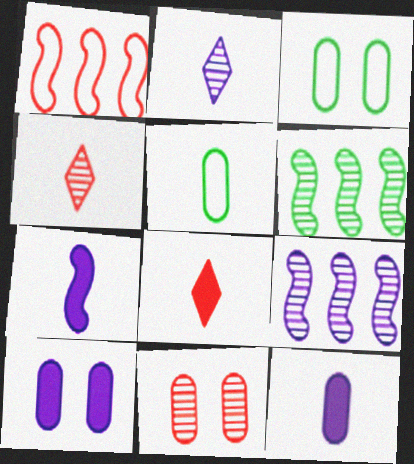[[1, 8, 11], 
[2, 6, 11], 
[3, 8, 9], 
[3, 10, 11], 
[4, 5, 7]]